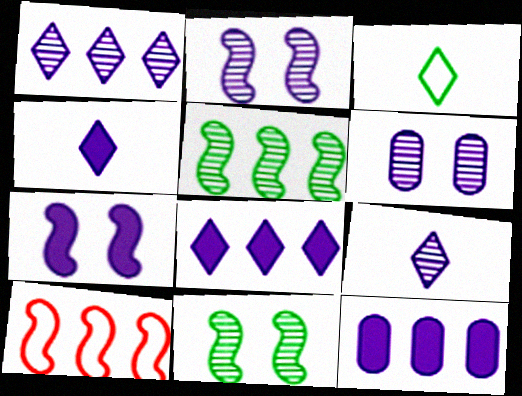[[4, 7, 12]]